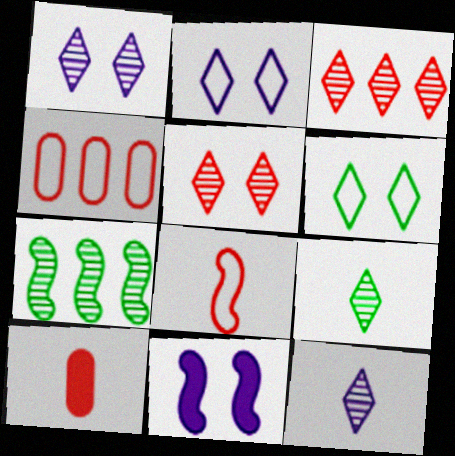[[1, 3, 9], 
[2, 7, 10], 
[4, 9, 11], 
[7, 8, 11]]